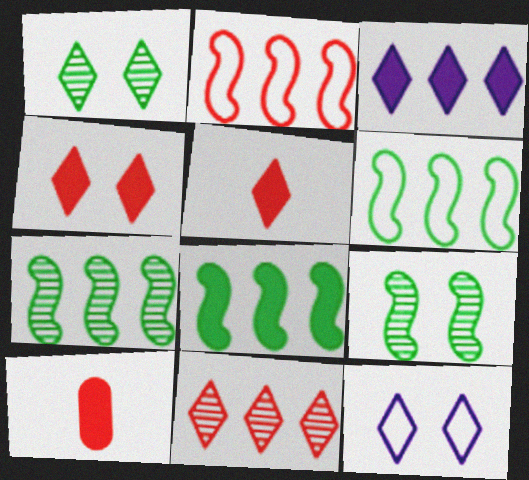[[1, 4, 12], 
[6, 7, 8], 
[7, 10, 12]]